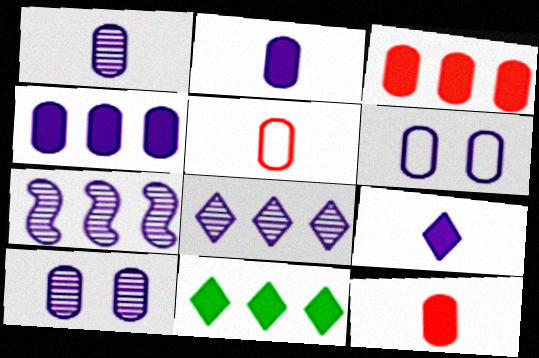[[1, 4, 6], 
[6, 7, 9]]